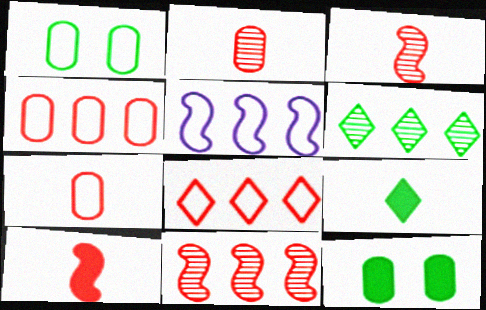[]